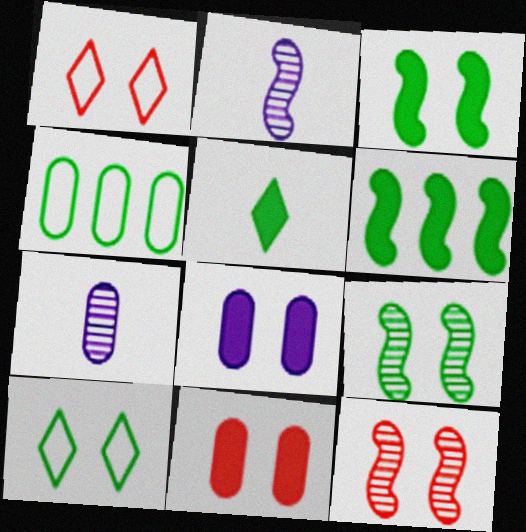[[1, 6, 7], 
[1, 8, 9], 
[1, 11, 12], 
[4, 5, 9], 
[4, 7, 11], 
[8, 10, 12]]